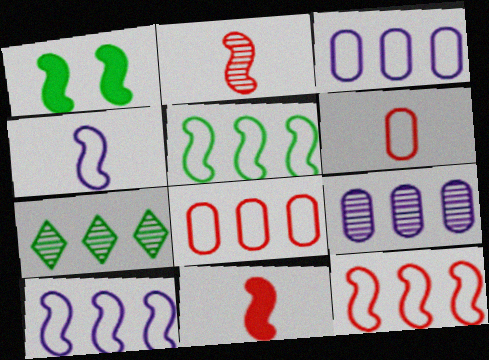[[1, 2, 10], 
[5, 10, 12]]